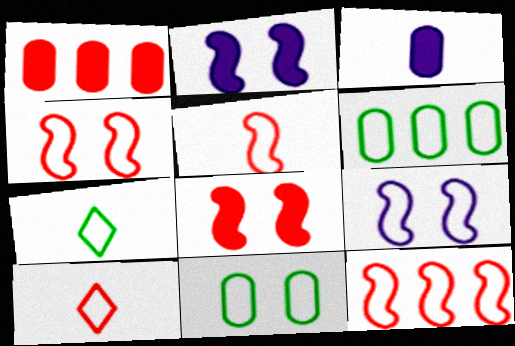[[4, 5, 12], 
[6, 9, 10]]